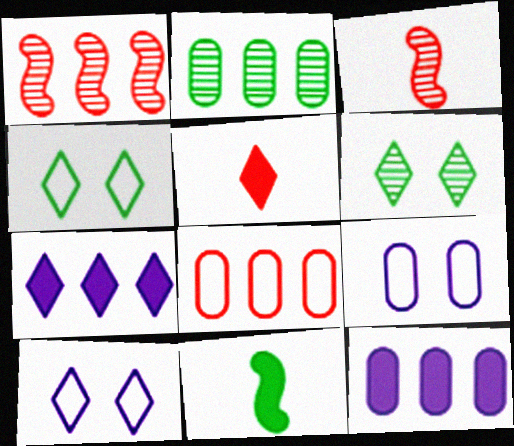[[2, 4, 11], 
[2, 8, 12], 
[3, 4, 12]]